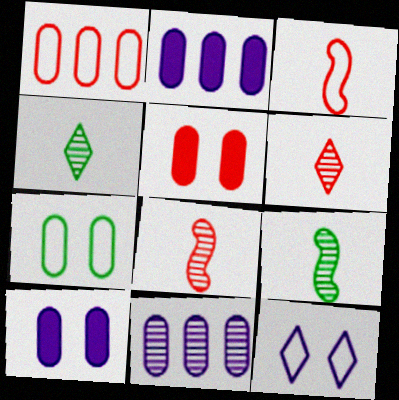[]